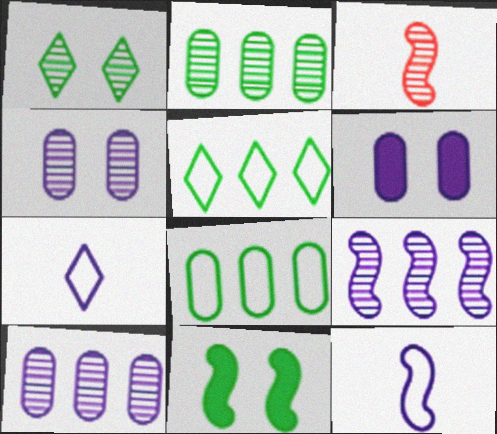[[1, 3, 10], 
[3, 5, 6], 
[6, 7, 9]]